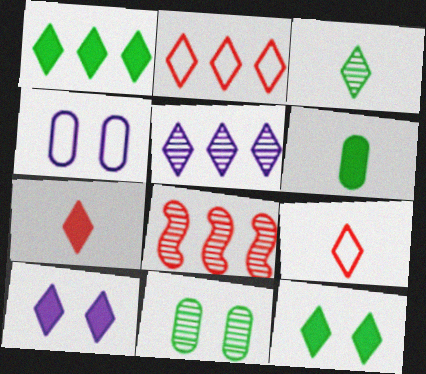[[1, 2, 5], 
[1, 7, 10], 
[2, 3, 10], 
[5, 9, 12]]